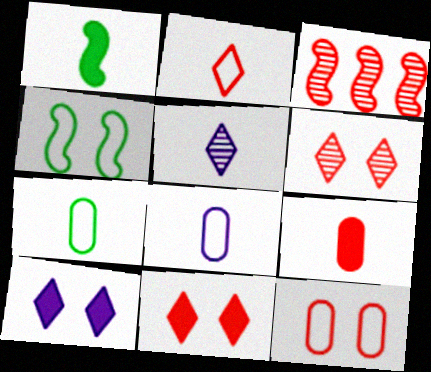[[3, 7, 10]]